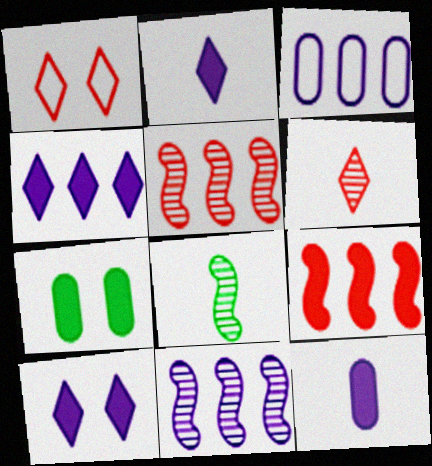[[2, 4, 10], 
[2, 7, 9], 
[3, 4, 11]]